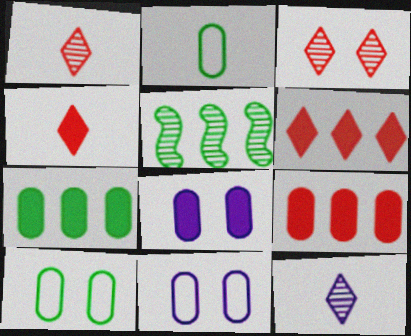[[4, 5, 11]]